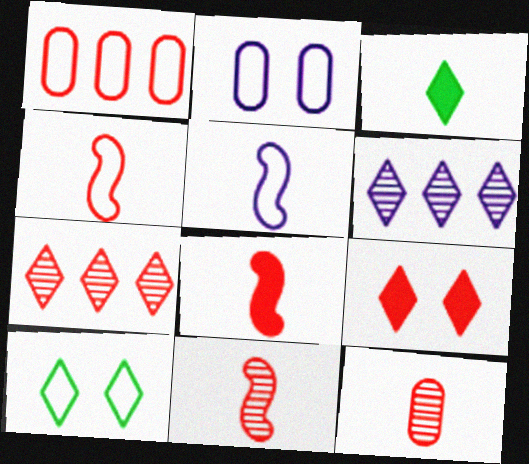[[1, 5, 10], 
[1, 9, 11], 
[3, 5, 12], 
[4, 8, 11]]